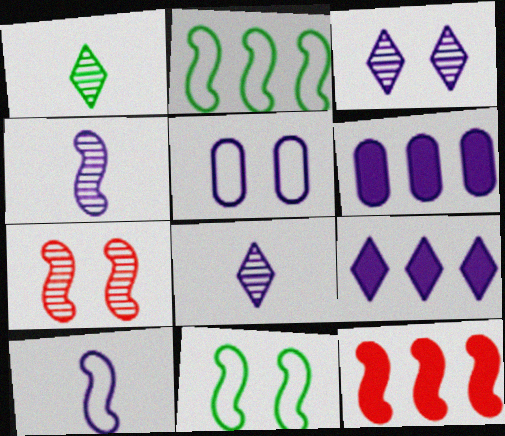[[1, 5, 12], 
[3, 6, 10], 
[4, 5, 9], 
[4, 11, 12]]